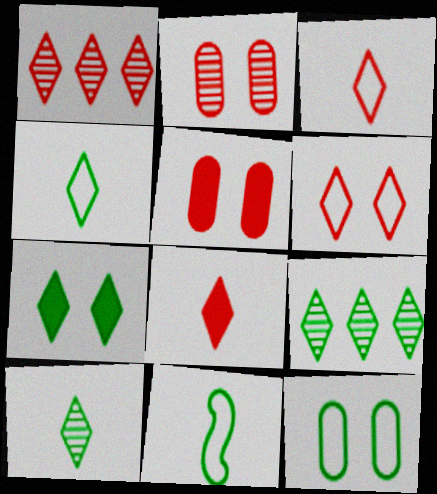[[1, 6, 8], 
[4, 7, 9]]